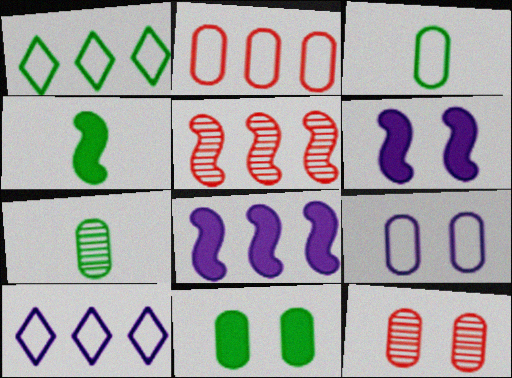[[2, 3, 9], 
[4, 10, 12], 
[9, 11, 12]]